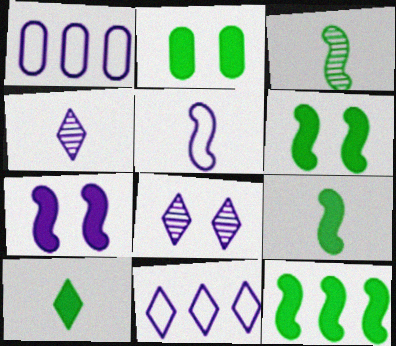[[1, 4, 7], 
[2, 10, 12], 
[6, 9, 12]]